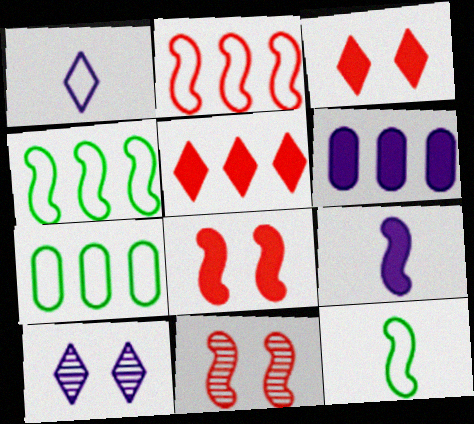[[4, 9, 11]]